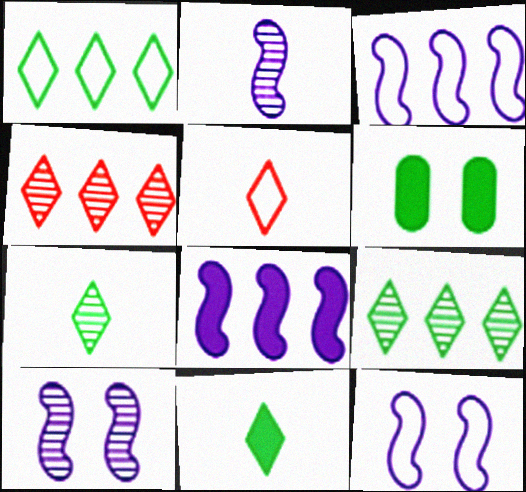[[2, 8, 12]]